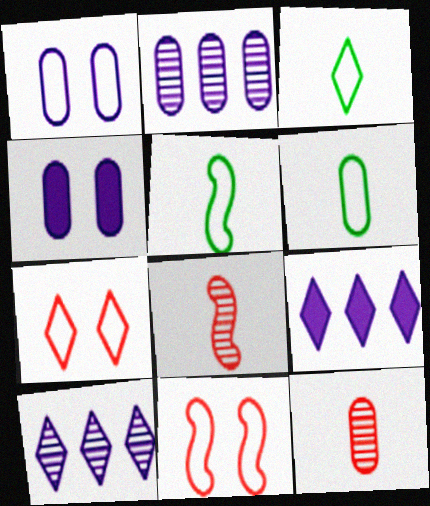[[3, 5, 6]]